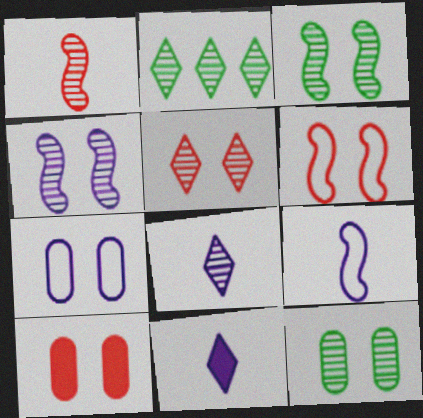[[2, 5, 8], 
[2, 9, 10], 
[4, 5, 12], 
[5, 6, 10], 
[7, 10, 12]]